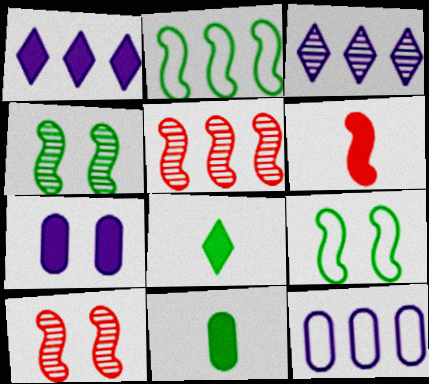[[8, 10, 12]]